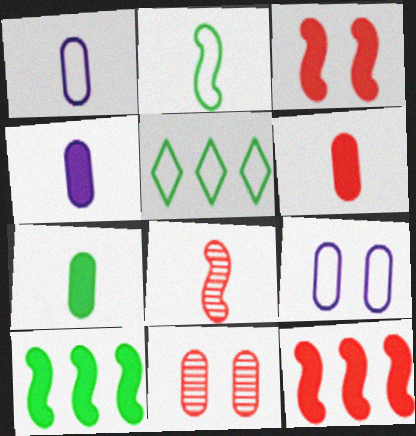[[4, 6, 7]]